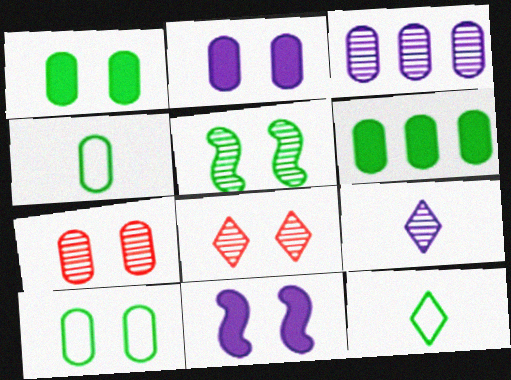[[2, 7, 10], 
[5, 6, 12], 
[8, 10, 11]]